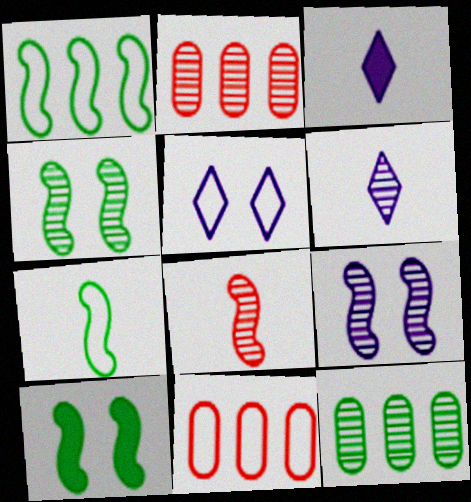[[2, 4, 6], 
[3, 4, 11], 
[5, 7, 11], 
[6, 10, 11]]